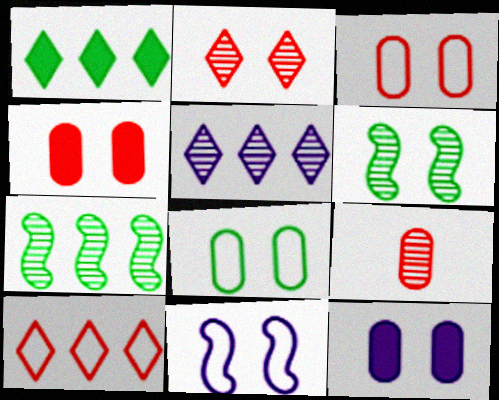[[1, 5, 10], 
[1, 9, 11], 
[5, 6, 9]]